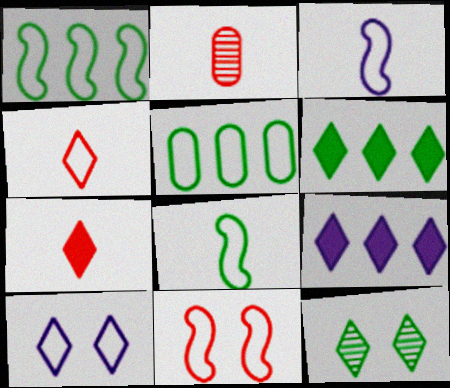[[1, 3, 11], 
[4, 9, 12]]